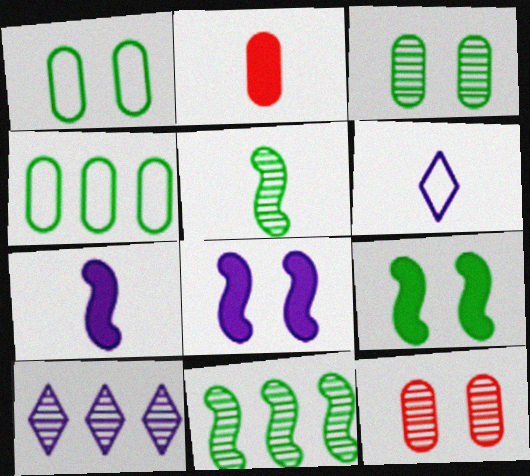[[2, 5, 6], 
[5, 10, 12]]